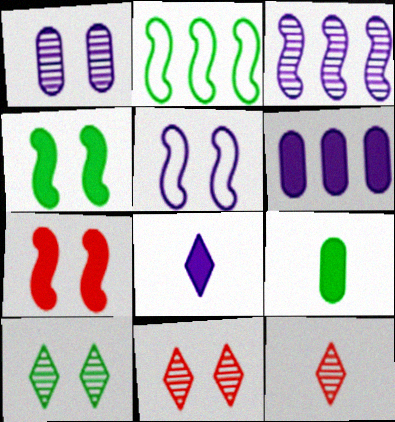[[2, 9, 10]]